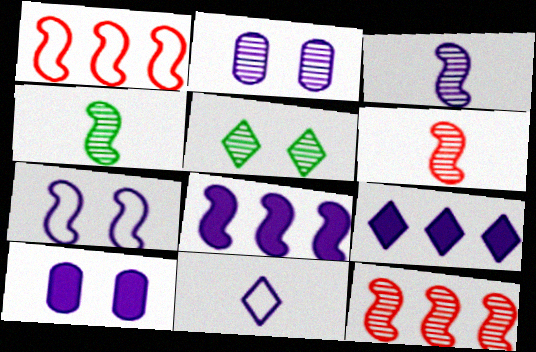[[2, 8, 11], 
[3, 4, 6], 
[3, 7, 8]]